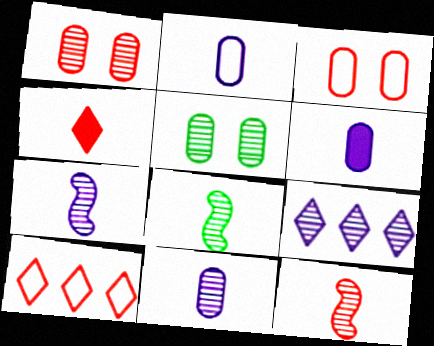[[1, 8, 9], 
[2, 4, 8], 
[2, 6, 11], 
[5, 9, 12], 
[7, 8, 12]]